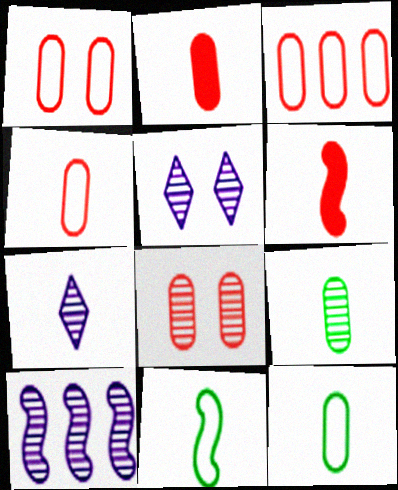[[1, 3, 4], 
[2, 3, 8], 
[2, 7, 11], 
[6, 7, 12]]